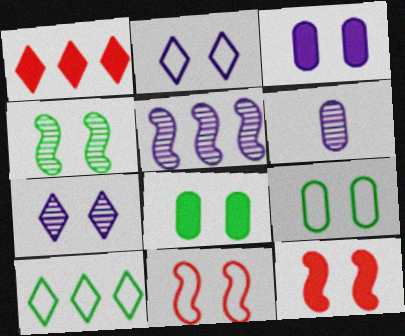[[2, 9, 11], 
[5, 6, 7], 
[6, 10, 12], 
[7, 8, 11], 
[7, 9, 12]]